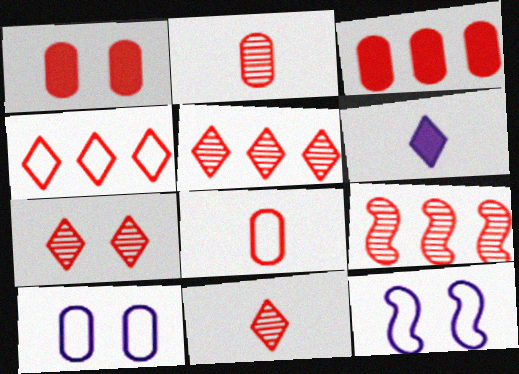[[2, 7, 9], 
[3, 4, 9], 
[5, 7, 11]]